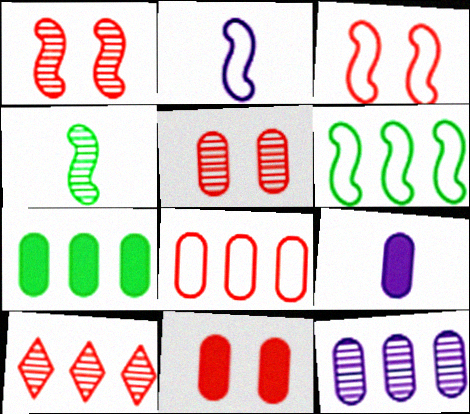[[2, 3, 6], 
[7, 8, 12], 
[7, 9, 11]]